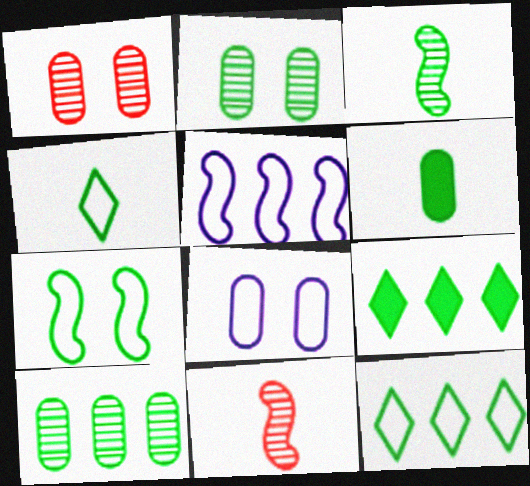[[3, 4, 6], 
[8, 9, 11]]